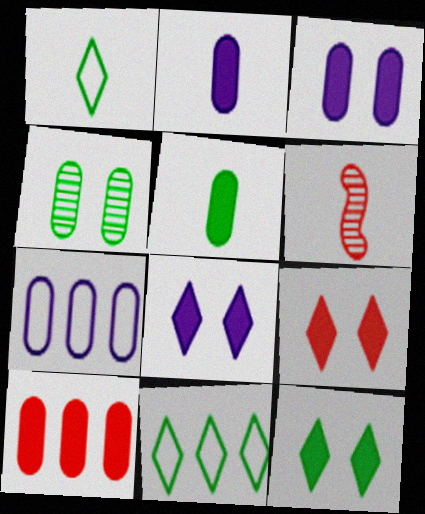[[1, 2, 6], 
[3, 5, 10], 
[3, 6, 11], 
[6, 7, 12], 
[8, 9, 12]]